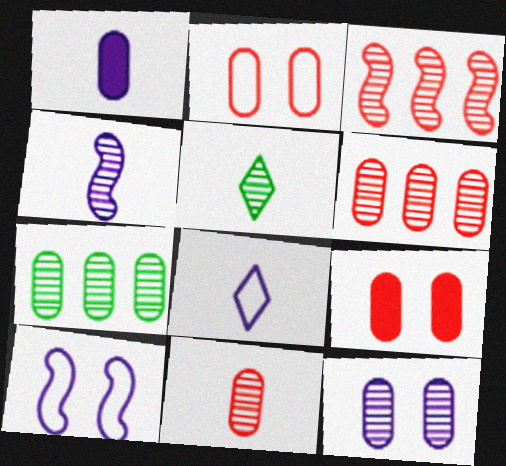[[1, 2, 7], 
[1, 4, 8], 
[3, 5, 12], 
[4, 5, 11], 
[7, 11, 12]]